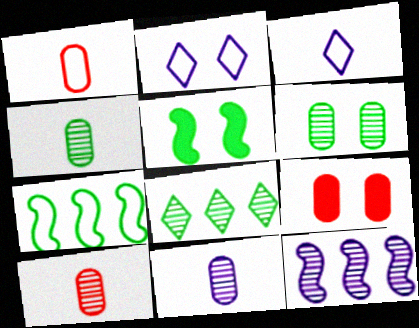[[1, 2, 7], 
[4, 10, 11]]